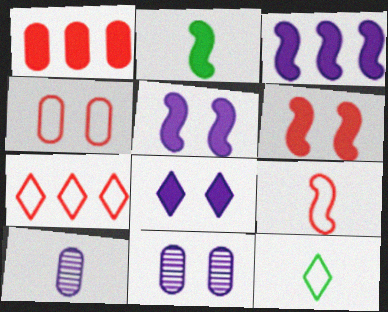[[1, 2, 8], 
[2, 3, 6], 
[2, 7, 11], 
[4, 7, 9]]